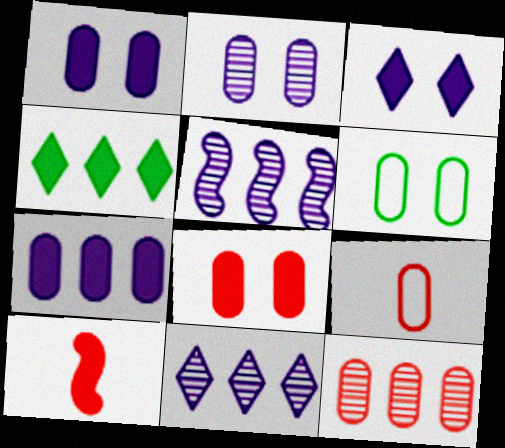[[1, 4, 10], 
[2, 6, 8], 
[6, 10, 11], 
[8, 9, 12]]